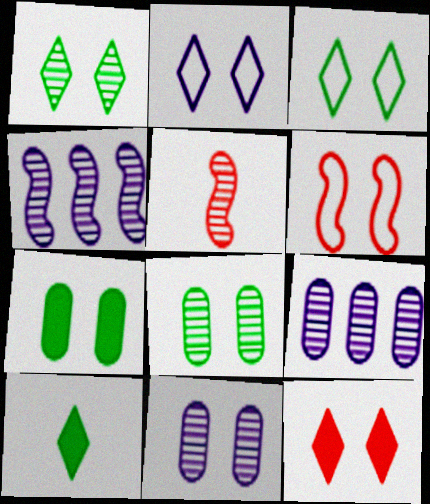[[1, 2, 12], 
[1, 5, 9], 
[6, 9, 10]]